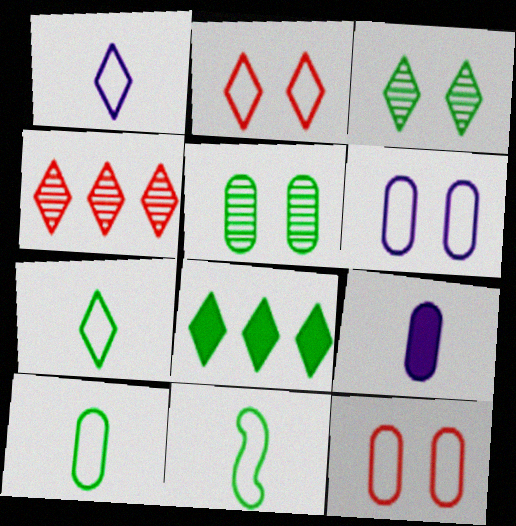[[3, 7, 8], 
[5, 8, 11], 
[7, 10, 11]]